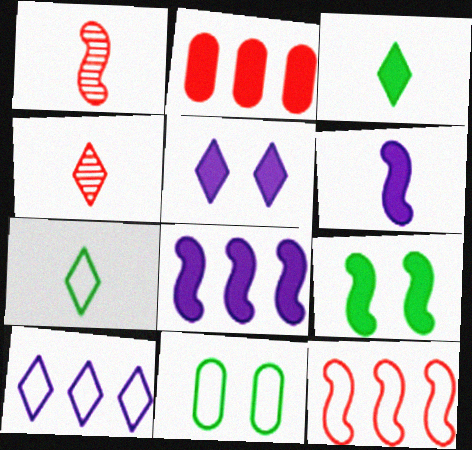[[4, 8, 11]]